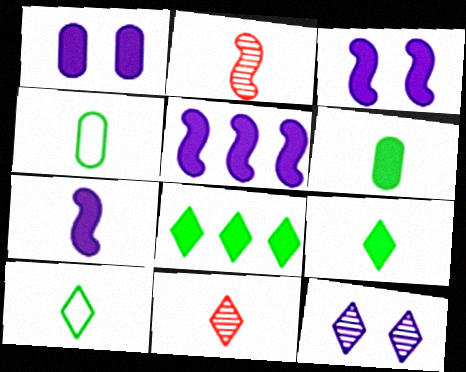[[3, 5, 7], 
[4, 7, 11]]